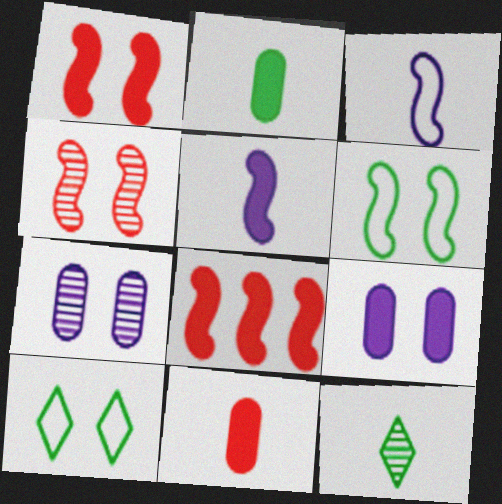[[1, 7, 10], 
[3, 11, 12], 
[4, 9, 10]]